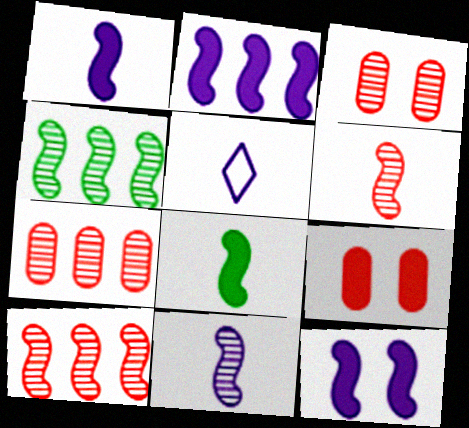[[1, 2, 12], 
[4, 5, 9]]